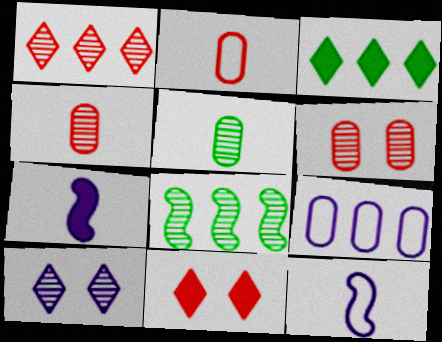[[3, 6, 12], 
[4, 8, 10], 
[7, 9, 10]]